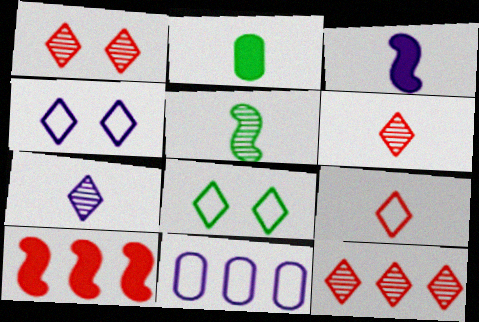[[1, 6, 12]]